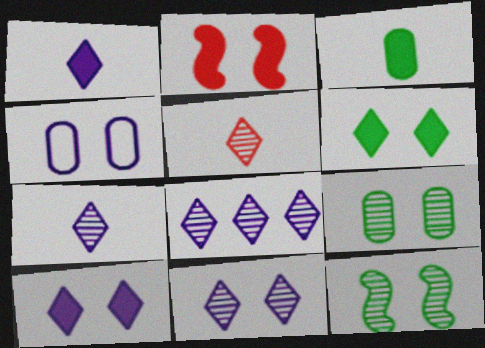[[7, 8, 11]]